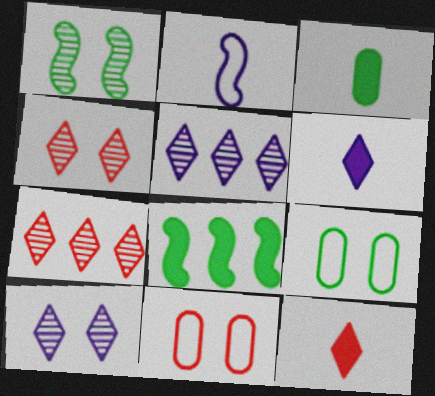[]